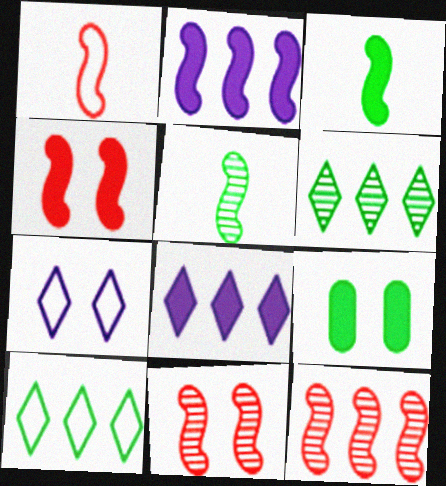[[1, 4, 12], 
[2, 3, 4], 
[5, 9, 10], 
[7, 9, 11]]